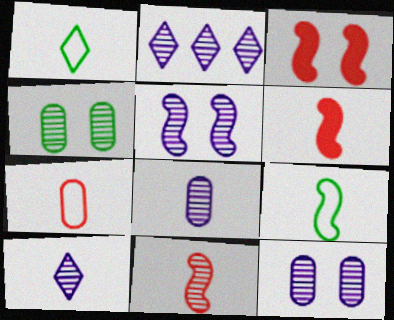[[1, 6, 8], 
[2, 4, 11], 
[2, 5, 8]]